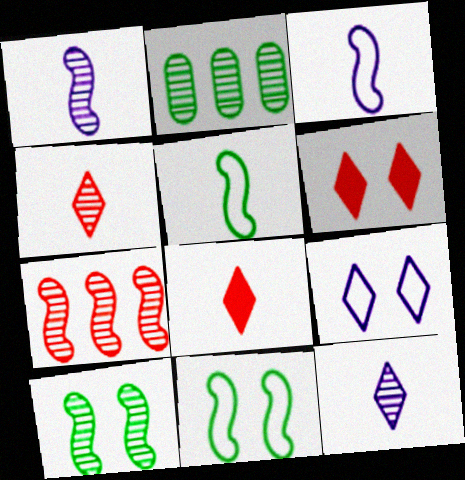[[1, 7, 10], 
[2, 3, 6]]